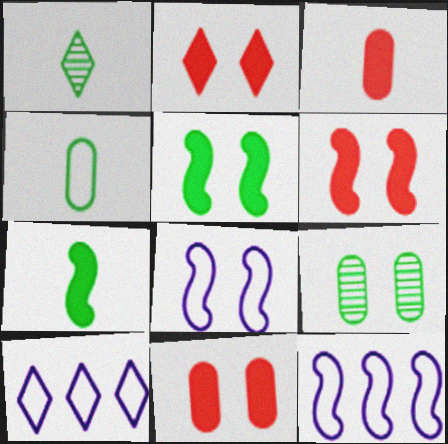[[1, 2, 10], 
[1, 4, 7], 
[1, 11, 12], 
[2, 6, 11], 
[2, 8, 9]]